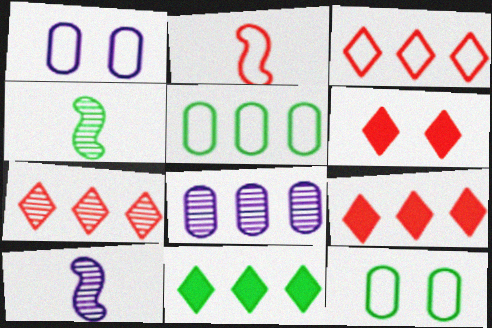[[1, 4, 9], 
[3, 7, 9], 
[4, 11, 12], 
[5, 6, 10], 
[9, 10, 12]]